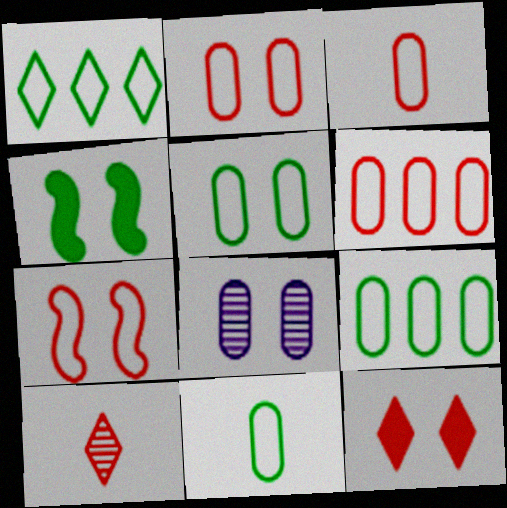[[2, 3, 6], 
[5, 9, 11]]